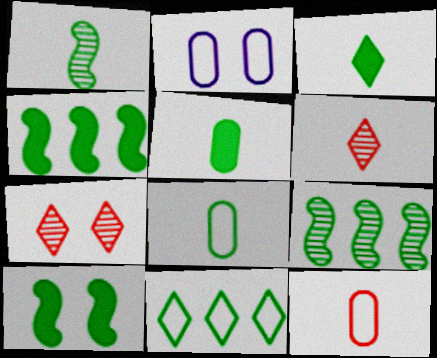[[1, 3, 8], 
[2, 4, 6], 
[2, 7, 10]]